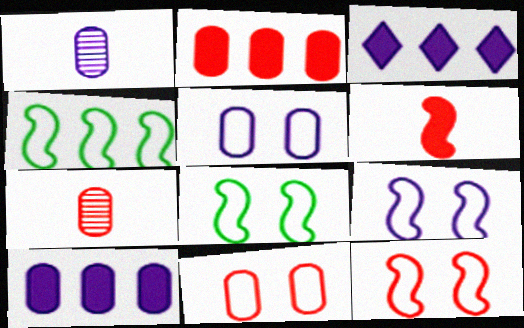[[1, 3, 9], 
[1, 5, 10], 
[2, 7, 11], 
[3, 7, 8], 
[8, 9, 12]]